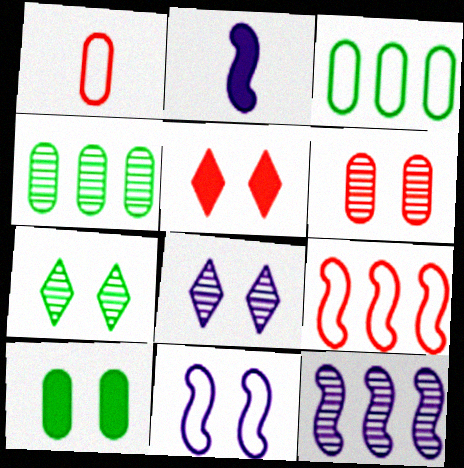[[2, 11, 12]]